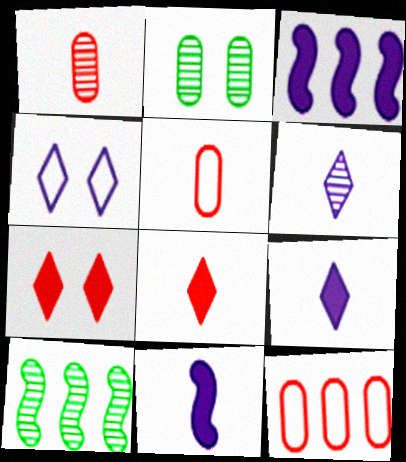[]